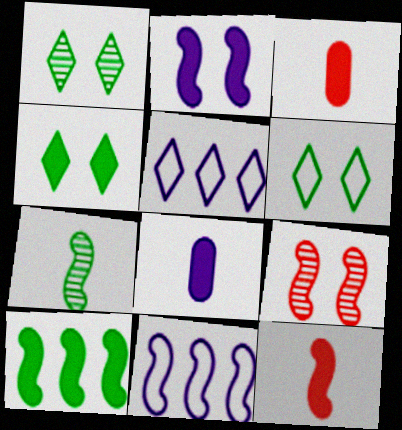[[1, 3, 11], 
[1, 4, 6], 
[2, 10, 12]]